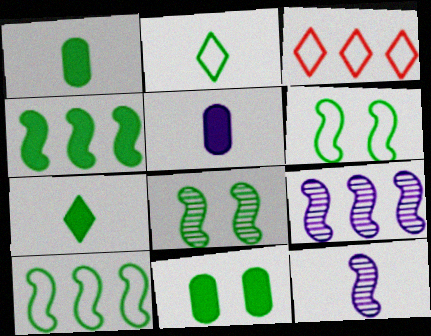[[3, 5, 8], 
[3, 11, 12], 
[4, 7, 11]]